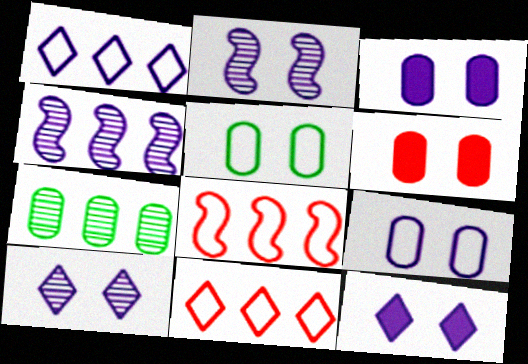[[2, 9, 12]]